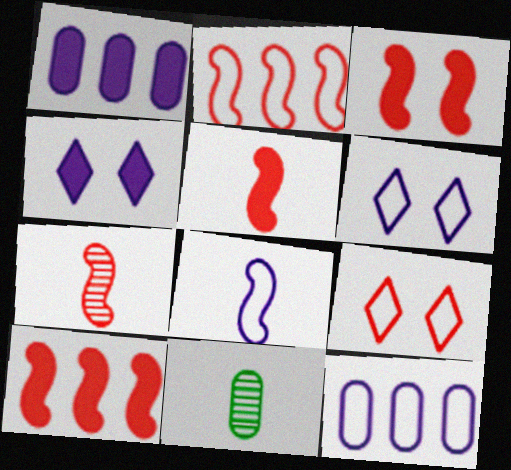[[2, 3, 7], 
[2, 4, 11], 
[3, 5, 10], 
[6, 8, 12], 
[6, 10, 11]]